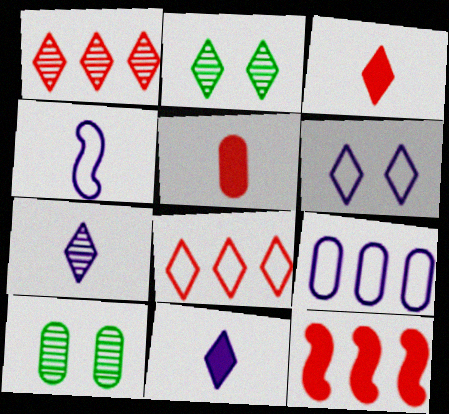[[1, 2, 7], 
[2, 8, 11], 
[4, 6, 9], 
[5, 9, 10]]